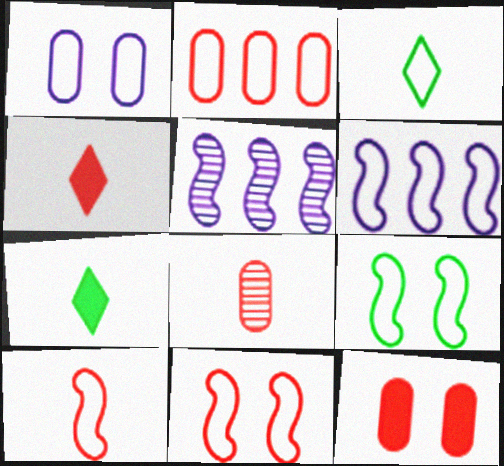[[2, 8, 12], 
[3, 5, 12], 
[4, 8, 10], 
[6, 9, 10]]